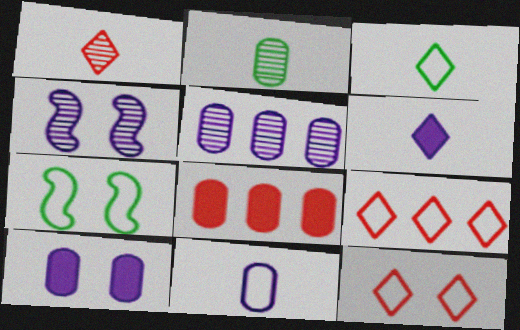[[1, 3, 6], 
[3, 4, 8], 
[5, 10, 11], 
[7, 9, 11]]